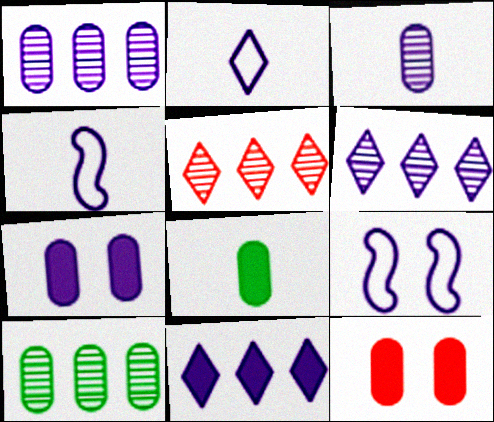[[3, 9, 11], 
[4, 6, 7], 
[5, 8, 9]]